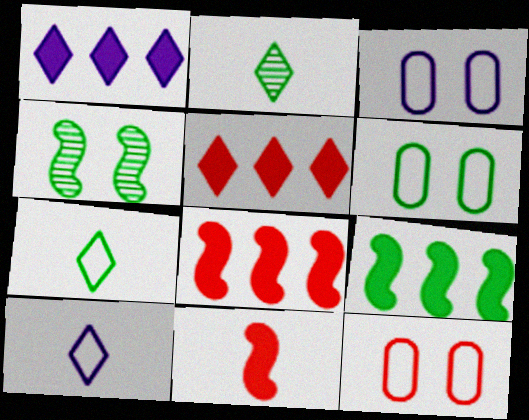[[2, 3, 8], 
[2, 6, 9], 
[3, 6, 12]]